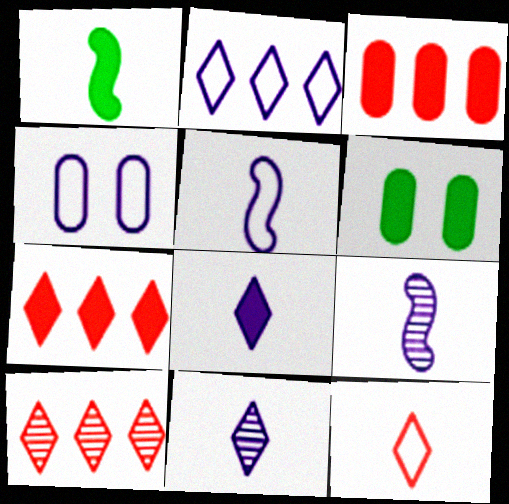[[1, 4, 10], 
[2, 4, 5], 
[5, 6, 10]]